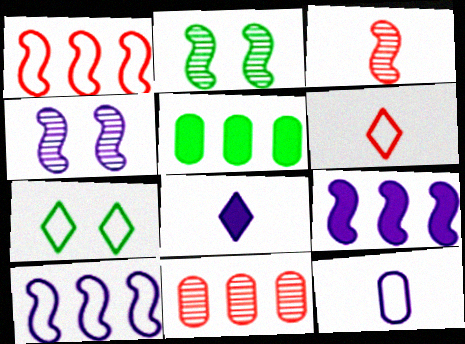[[1, 7, 12], 
[4, 5, 6]]